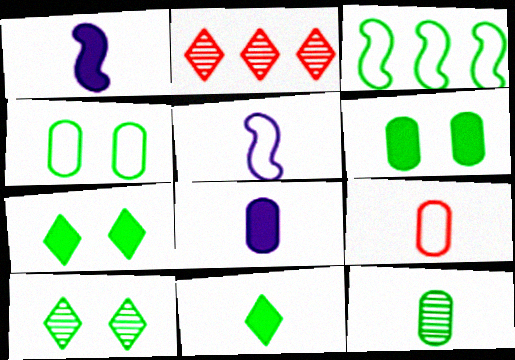[[1, 2, 4], 
[2, 5, 6], 
[3, 7, 12], 
[8, 9, 12]]